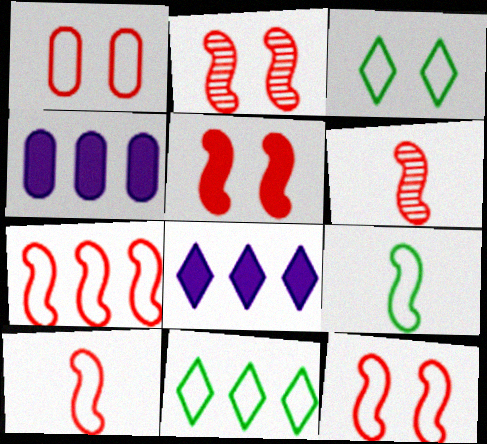[[2, 5, 12], 
[3, 4, 6], 
[5, 6, 7], 
[7, 10, 12]]